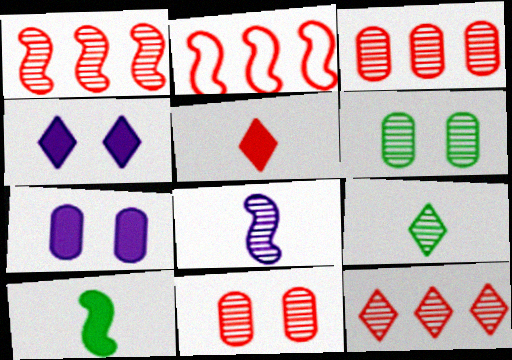[[1, 3, 12], 
[2, 5, 11], 
[2, 7, 9], 
[6, 8, 12]]